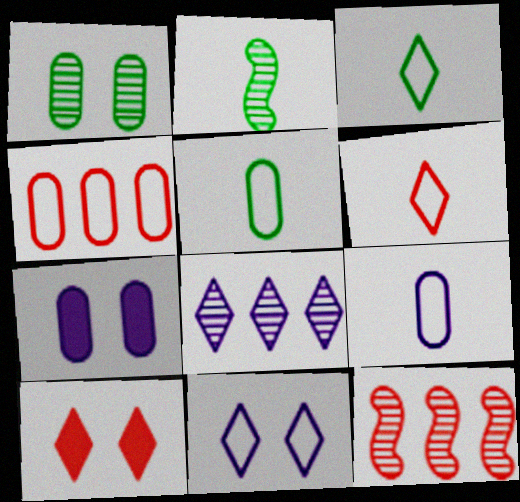[[3, 7, 12], 
[3, 8, 10]]